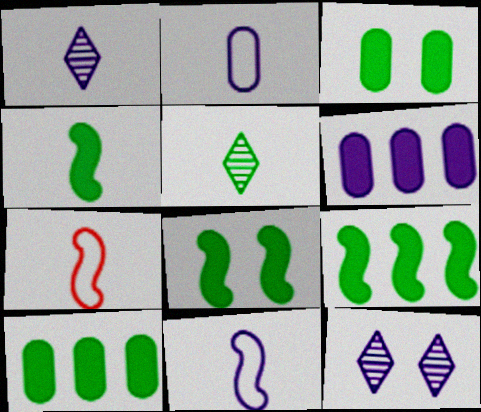[[4, 8, 9], 
[6, 11, 12], 
[7, 10, 12]]